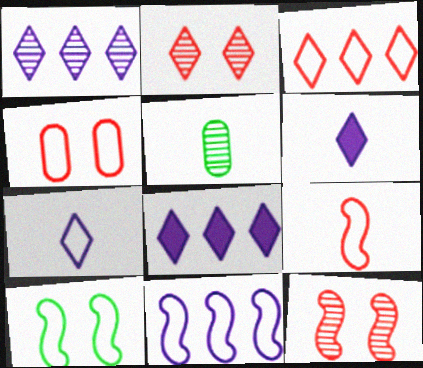[[1, 5, 12], 
[3, 4, 9], 
[5, 6, 9], 
[9, 10, 11]]